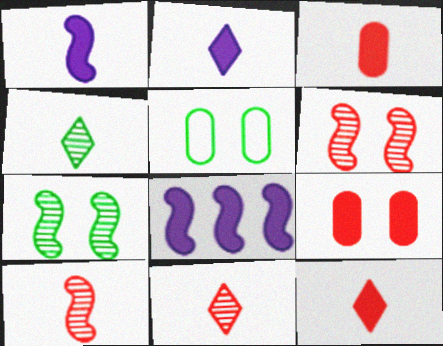[[5, 8, 11]]